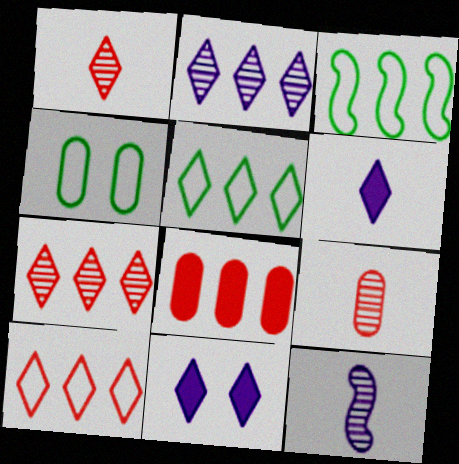[[1, 5, 11], 
[2, 3, 8], 
[3, 9, 11]]